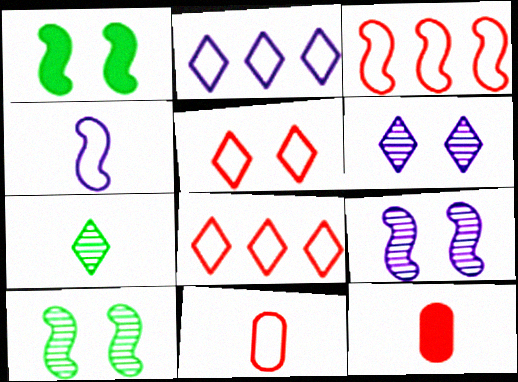[[2, 10, 12], 
[3, 5, 11], 
[4, 7, 12]]